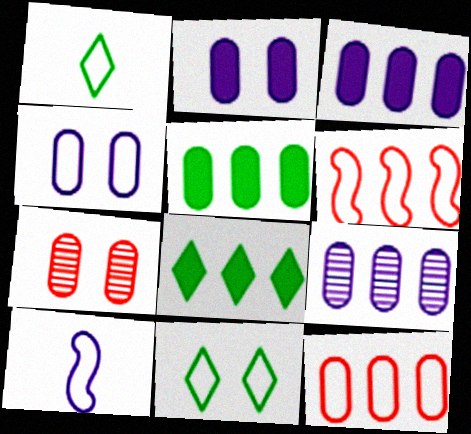[[1, 4, 6], 
[5, 9, 12], 
[6, 8, 9], 
[7, 8, 10], 
[10, 11, 12]]